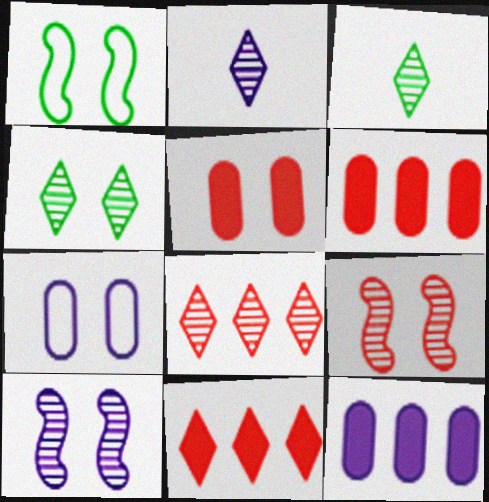[[1, 2, 6], 
[2, 4, 8]]